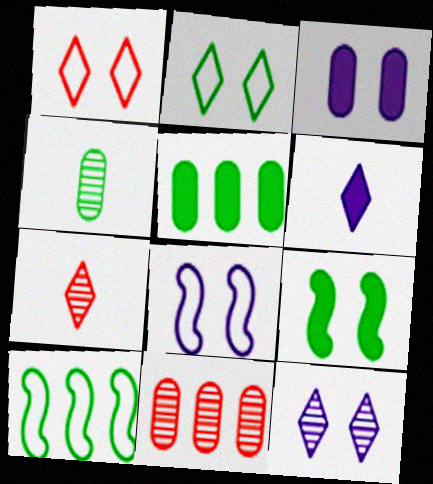[[3, 7, 10], 
[3, 8, 12], 
[5, 7, 8]]